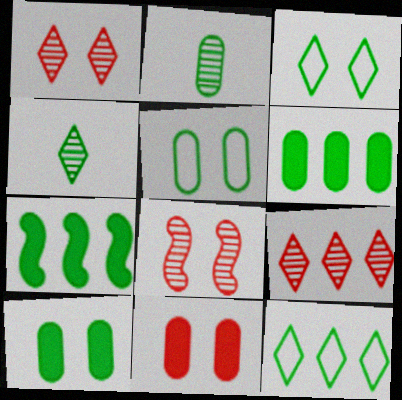[[2, 3, 7], 
[2, 5, 6], 
[4, 5, 7]]